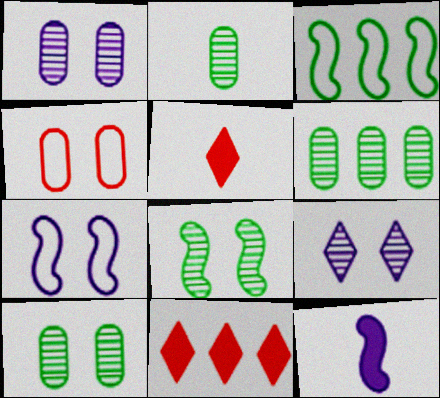[[1, 3, 5], 
[2, 6, 10], 
[2, 7, 11], 
[5, 6, 7]]